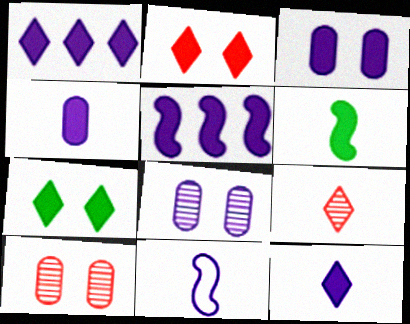[[1, 8, 11], 
[3, 5, 12]]